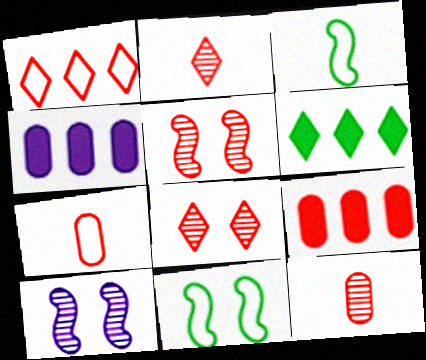[[2, 4, 11], 
[3, 4, 8], 
[6, 7, 10]]